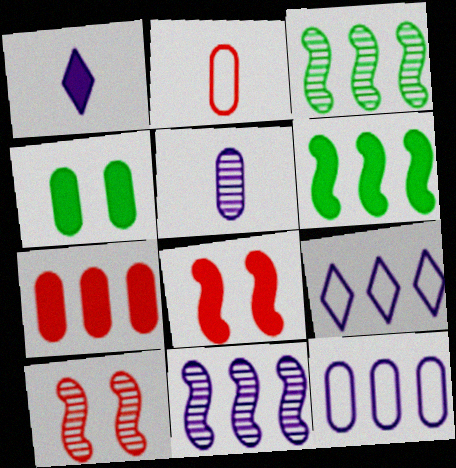[[3, 7, 9]]